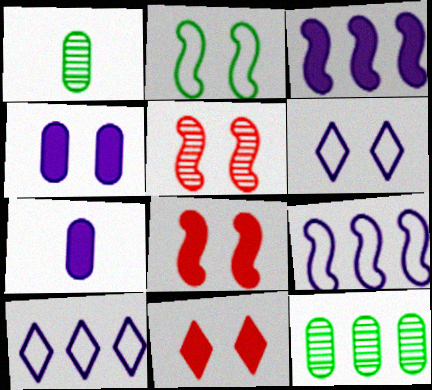[[1, 8, 10], 
[1, 9, 11]]